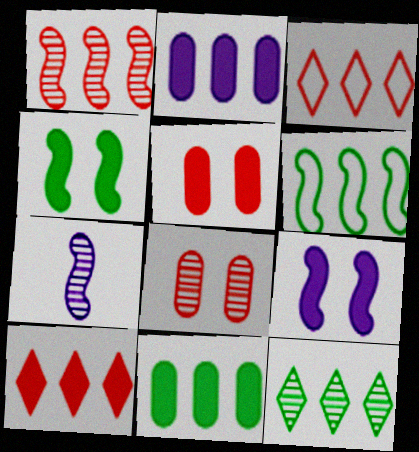[[6, 11, 12], 
[7, 8, 12]]